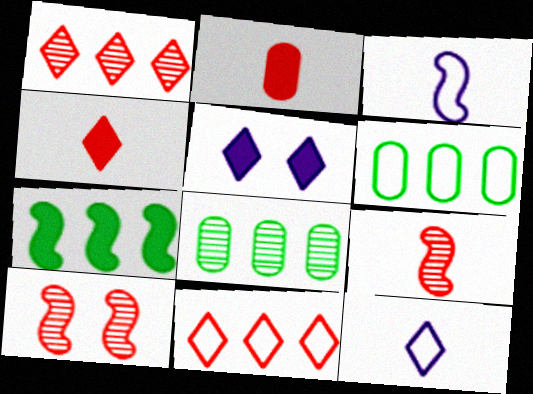[[2, 5, 7], 
[2, 10, 11], 
[3, 7, 10], 
[5, 6, 9]]